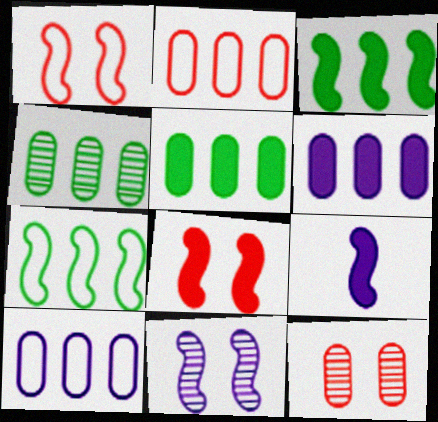[[2, 4, 6], 
[3, 8, 9]]